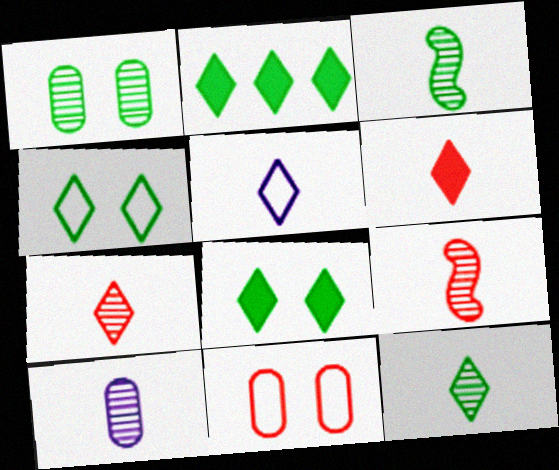[[2, 4, 12], 
[3, 7, 10], 
[5, 6, 12], 
[9, 10, 12]]